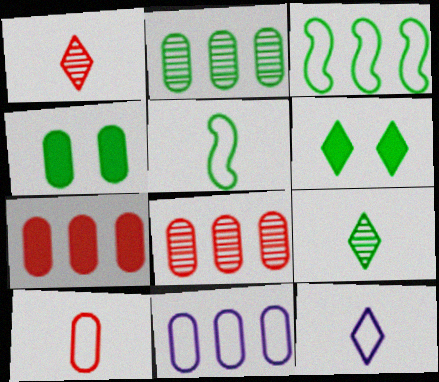[[2, 5, 6], 
[2, 7, 11], 
[3, 4, 9], 
[5, 10, 12]]